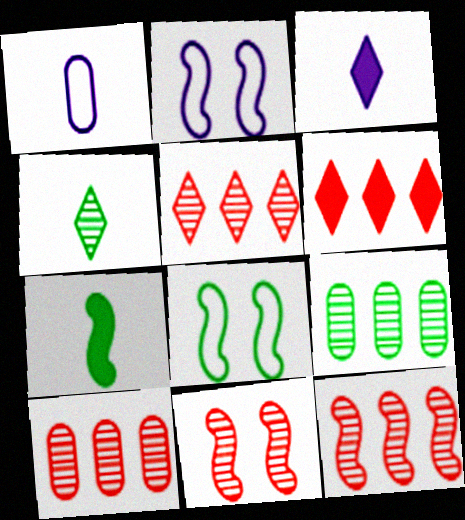[[2, 7, 12], 
[3, 8, 10], 
[5, 10, 12]]